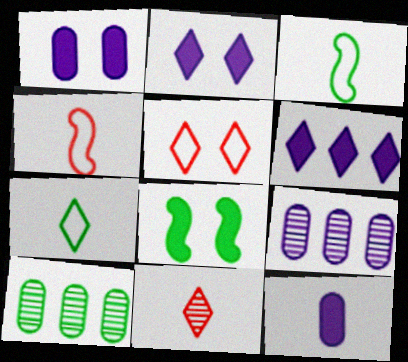[[2, 4, 10], 
[3, 11, 12], 
[7, 8, 10]]